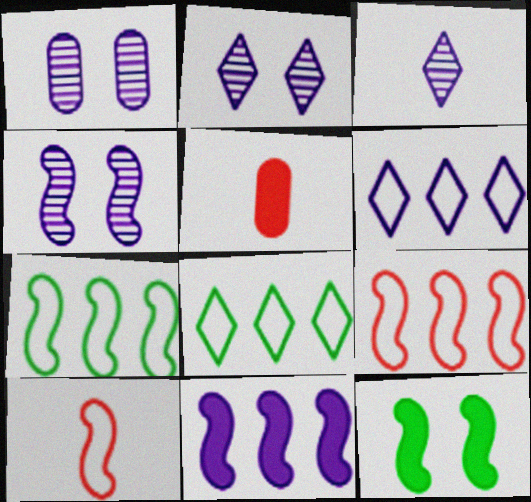[[1, 2, 4], 
[2, 5, 7], 
[4, 5, 8]]